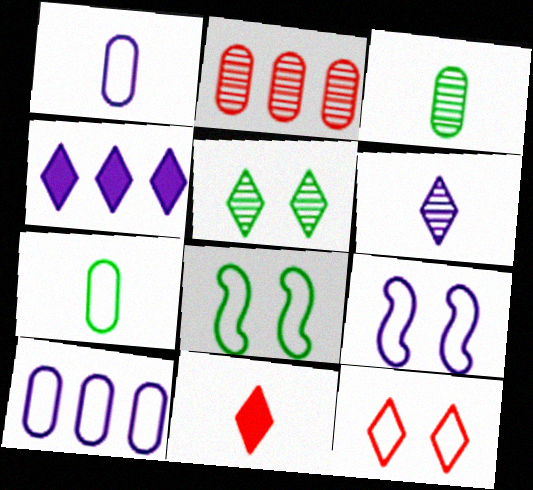[]